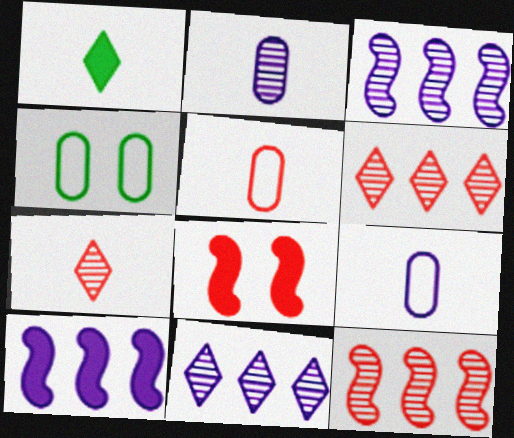[[4, 7, 10], 
[5, 6, 8]]